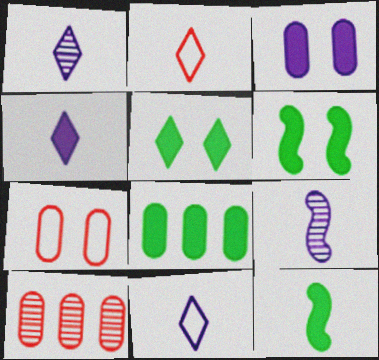[[1, 4, 11], 
[5, 8, 12], 
[6, 10, 11]]